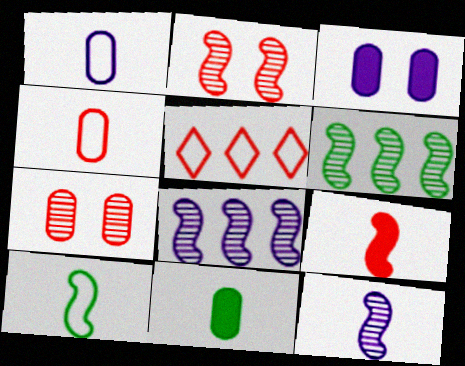[[2, 6, 12], 
[5, 7, 9], 
[9, 10, 12]]